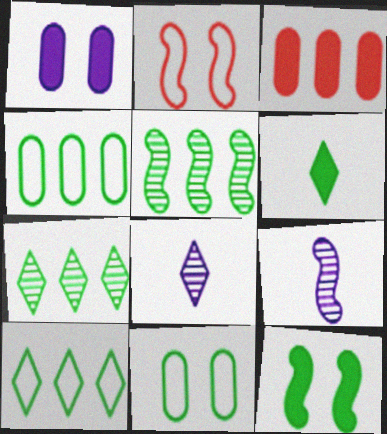[[5, 6, 11]]